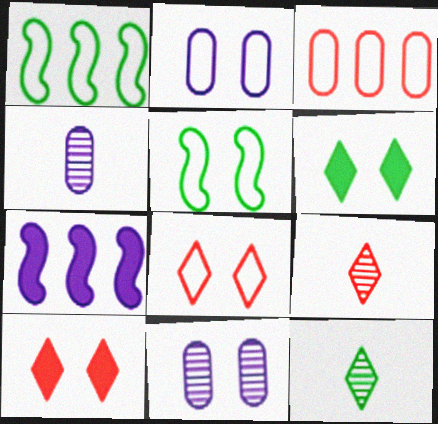[[1, 4, 10], 
[2, 5, 8], 
[5, 10, 11]]